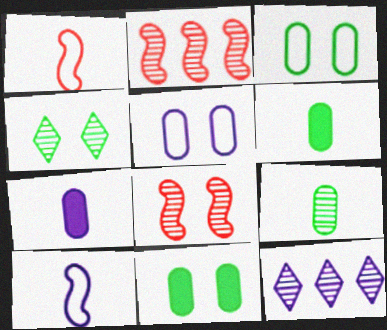[[1, 11, 12], 
[8, 9, 12]]